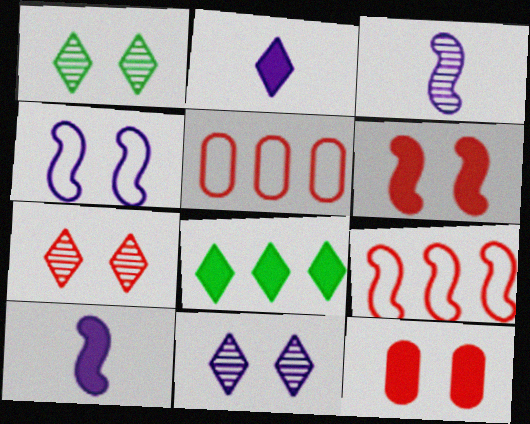[[1, 4, 12], 
[1, 5, 10], 
[1, 7, 11], 
[8, 10, 12]]